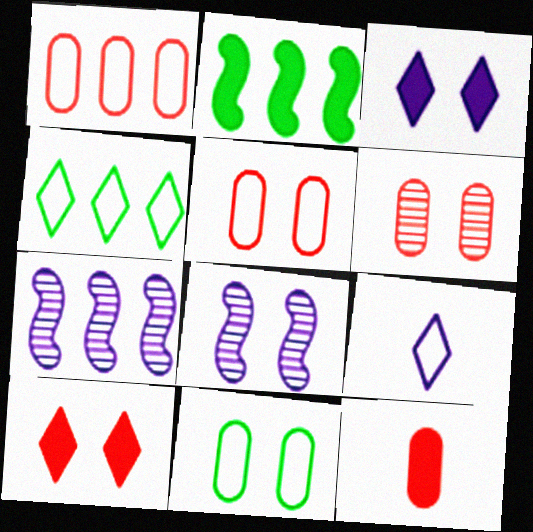[[1, 6, 12], 
[2, 3, 12], 
[2, 6, 9], 
[4, 8, 12], 
[8, 10, 11]]